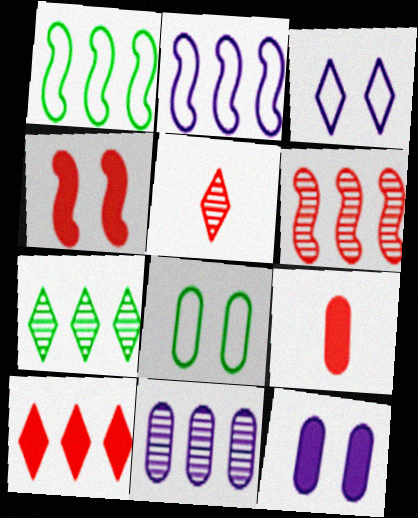[[1, 5, 12], 
[1, 10, 11], 
[4, 9, 10], 
[6, 7, 11], 
[8, 9, 11]]